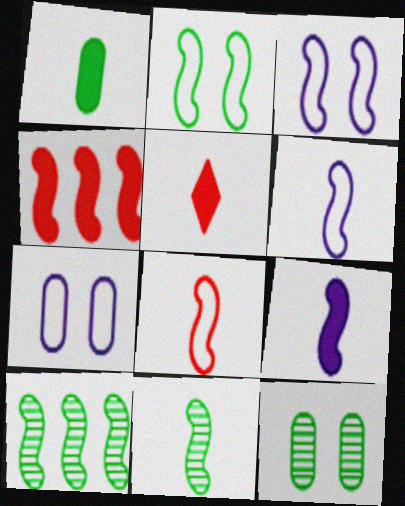[[1, 5, 9], 
[3, 4, 11], 
[5, 7, 10], 
[8, 9, 11]]